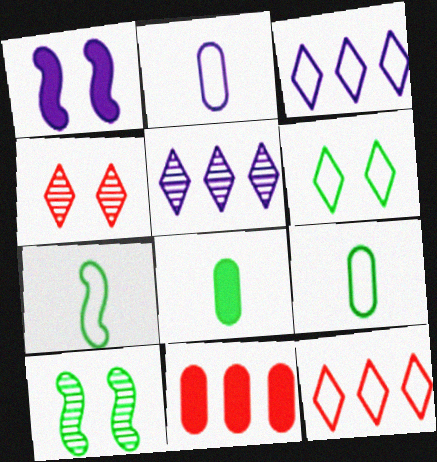[[1, 2, 5]]